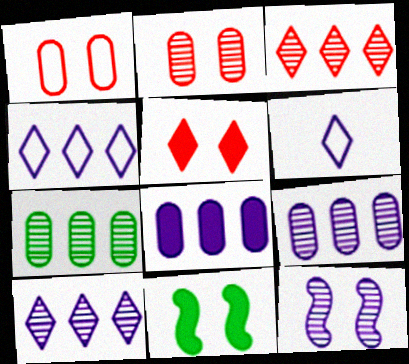[[6, 8, 12]]